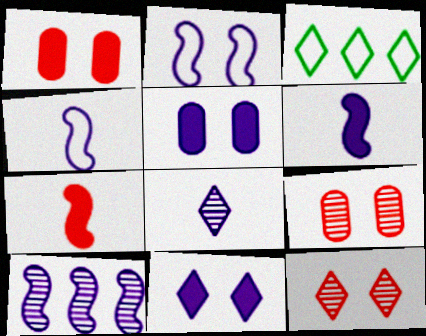[[2, 6, 10], 
[3, 6, 9]]